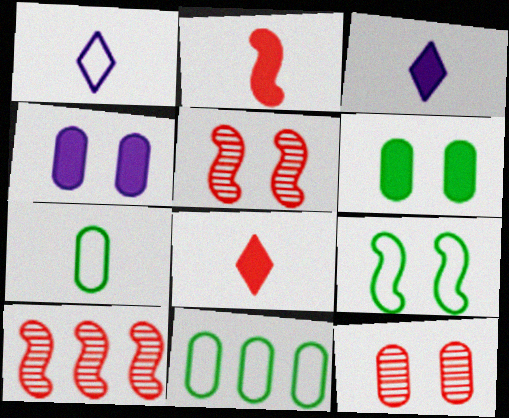[[1, 6, 10], 
[3, 5, 11]]